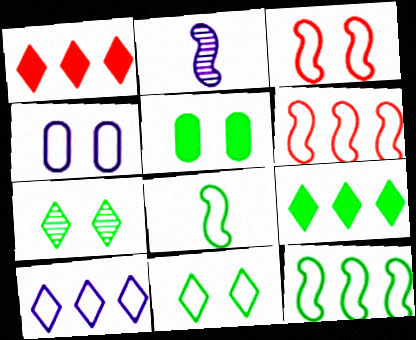[[3, 4, 11]]